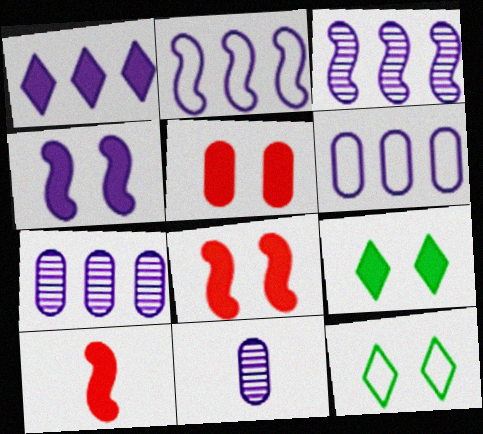[[1, 2, 7], 
[1, 3, 6], 
[4, 5, 9], 
[7, 10, 12]]